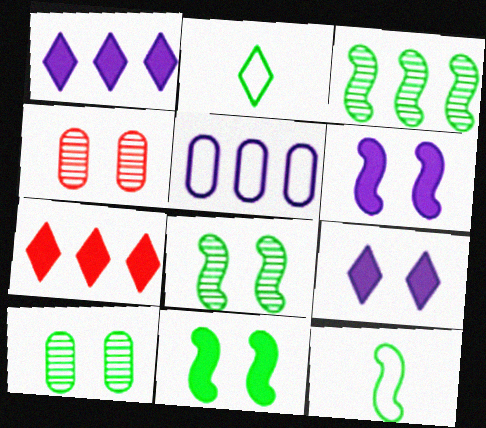[[1, 4, 12], 
[3, 5, 7], 
[3, 11, 12]]